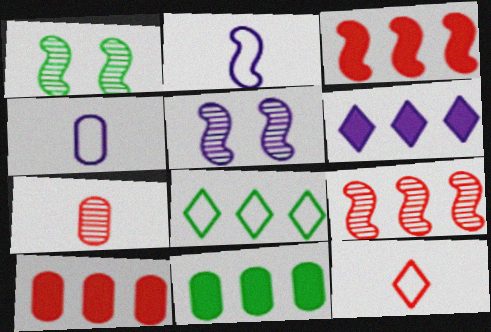[[1, 2, 3], 
[3, 6, 11], 
[4, 5, 6], 
[5, 11, 12]]